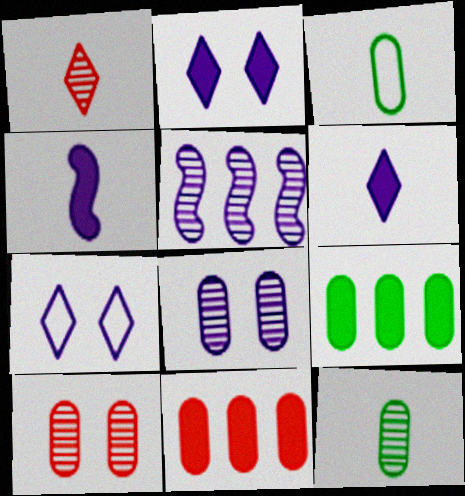[[1, 3, 4], 
[3, 8, 11]]